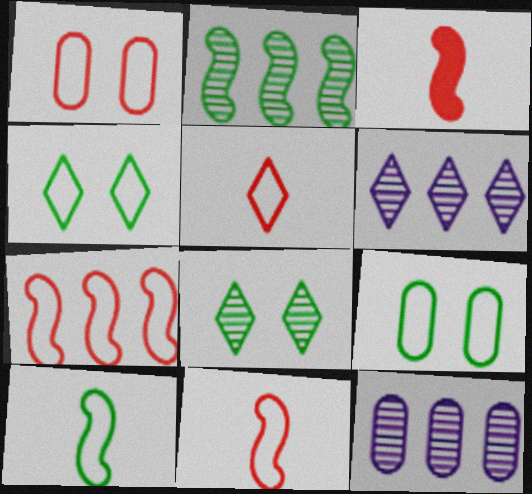[[1, 5, 7], 
[3, 4, 12], 
[3, 6, 9]]